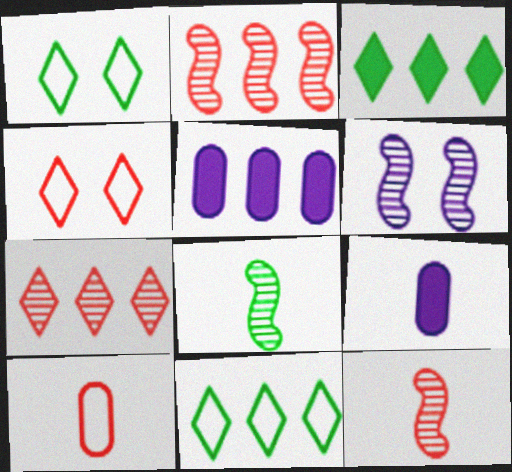[[1, 2, 9], 
[1, 5, 12], 
[2, 5, 11], 
[2, 6, 8], 
[3, 6, 10], 
[4, 5, 8]]